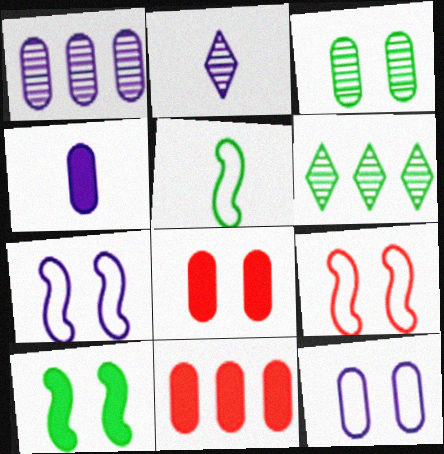[[1, 4, 12], 
[3, 8, 12], 
[4, 6, 9]]